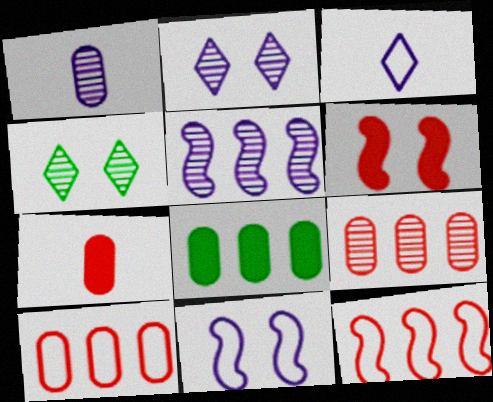[[1, 2, 5]]